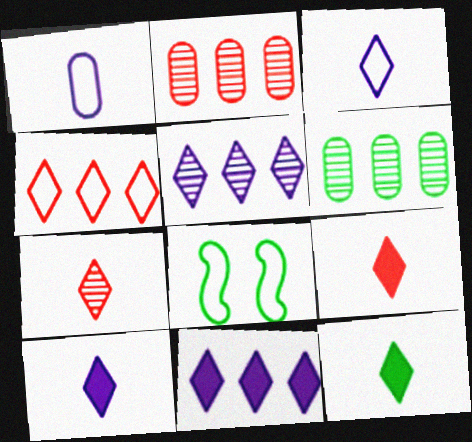[[1, 4, 8], 
[2, 8, 10], 
[3, 7, 12], 
[6, 8, 12], 
[9, 10, 12]]